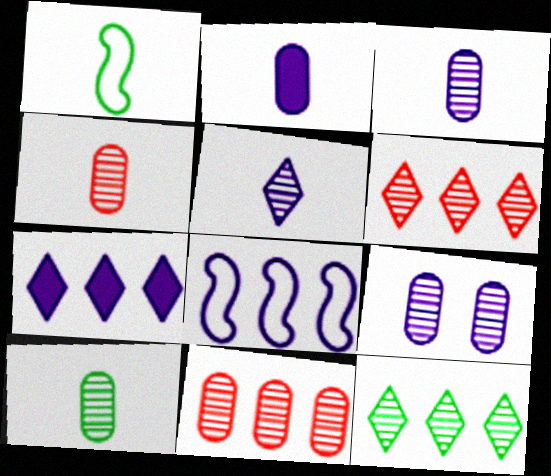[[3, 4, 10], 
[9, 10, 11]]